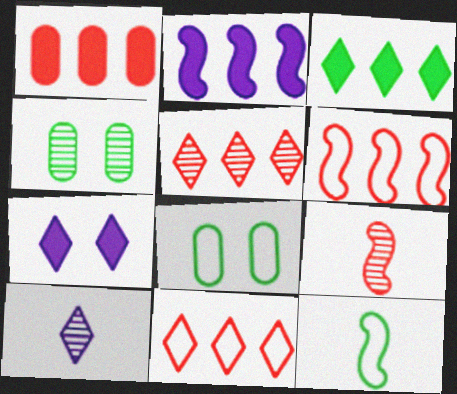[[1, 2, 3], 
[1, 5, 6], 
[3, 4, 12]]